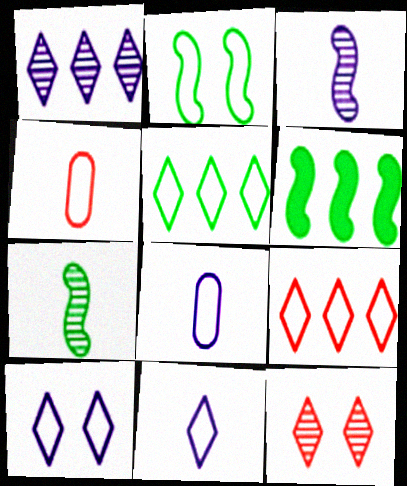[[2, 6, 7], 
[2, 8, 9], 
[6, 8, 12]]